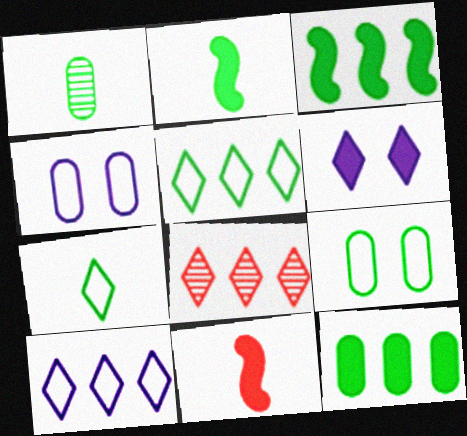[[1, 2, 7], 
[1, 9, 12], 
[2, 4, 8], 
[6, 7, 8], 
[6, 11, 12]]